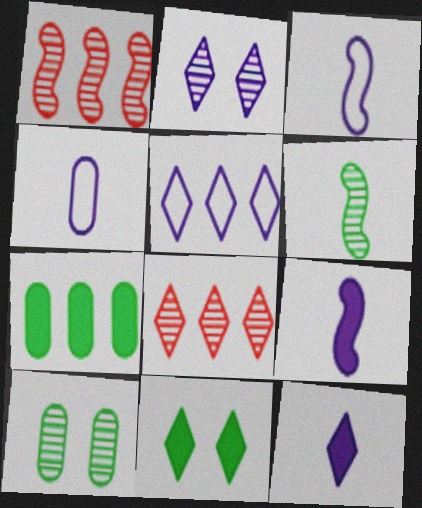[[1, 4, 11], 
[1, 5, 7], 
[2, 5, 12]]